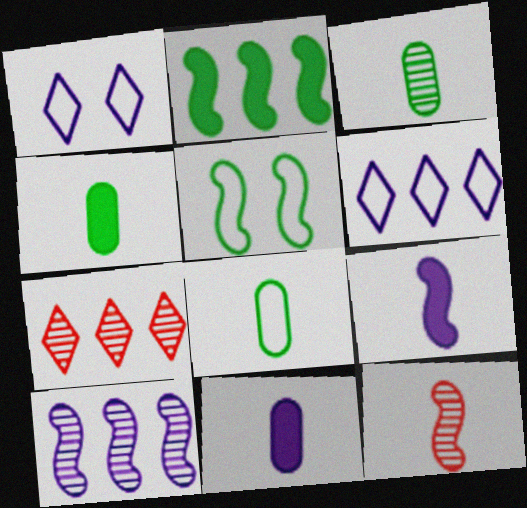[[1, 10, 11], 
[3, 4, 8], 
[5, 7, 11]]